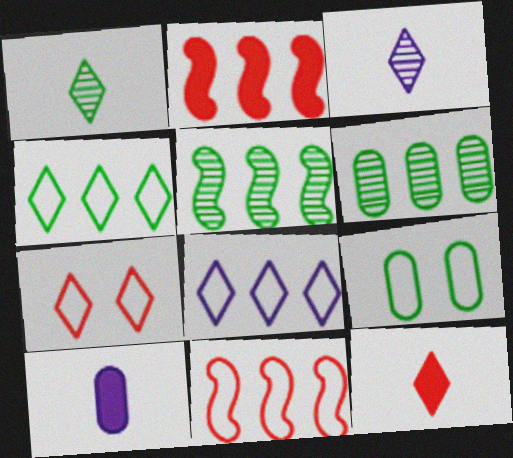[[2, 3, 9], 
[2, 6, 8], 
[5, 7, 10]]